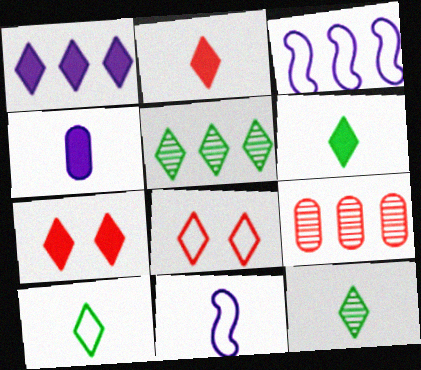[[1, 6, 7], 
[1, 8, 12], 
[6, 10, 12]]